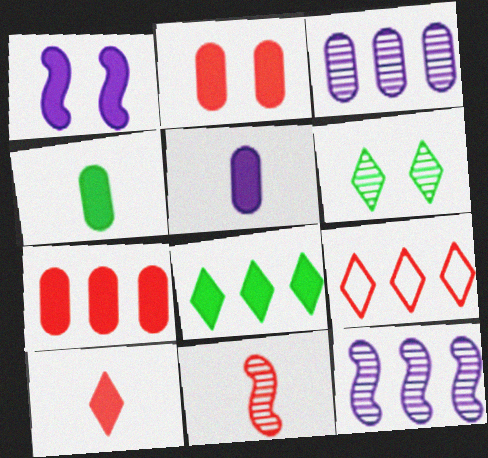[[2, 9, 11], 
[3, 6, 11]]